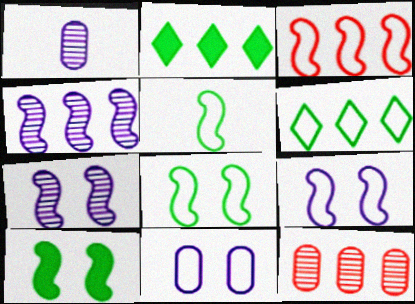[[3, 5, 9]]